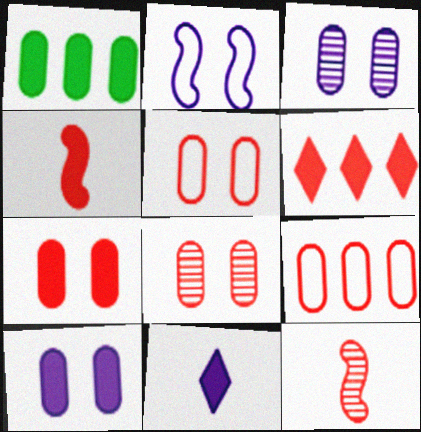[[4, 6, 7], 
[5, 6, 12], 
[5, 7, 8]]